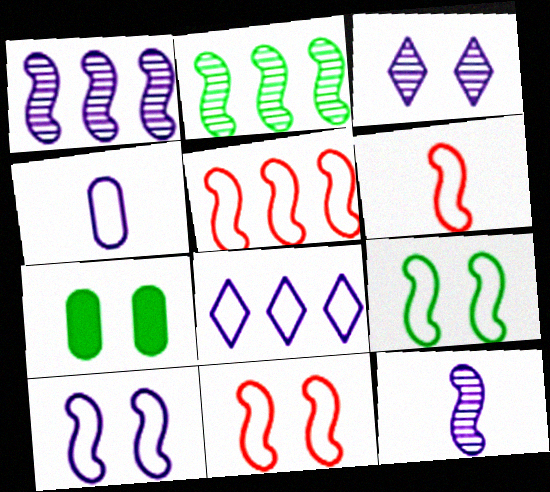[[3, 7, 11], 
[4, 8, 10], 
[5, 6, 11], 
[9, 10, 11]]